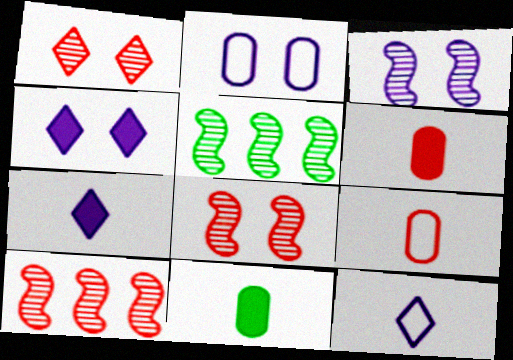[[2, 3, 4], 
[4, 5, 9]]